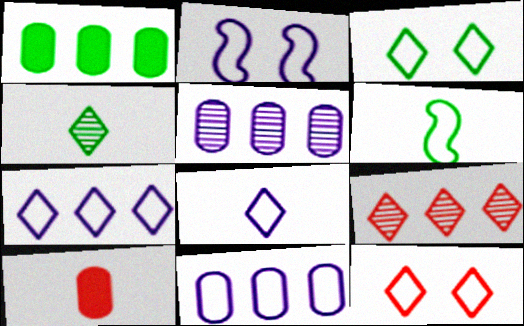[[2, 8, 11], 
[6, 11, 12]]